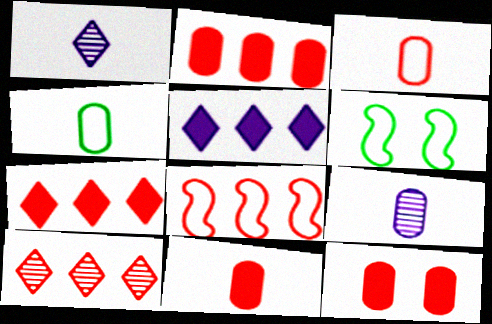[[1, 2, 6], 
[2, 8, 10], 
[2, 11, 12], 
[4, 9, 11], 
[6, 7, 9]]